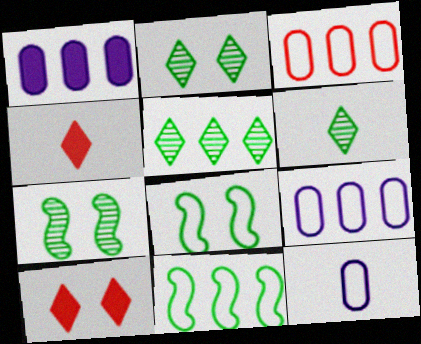[[2, 5, 6], 
[4, 7, 9]]